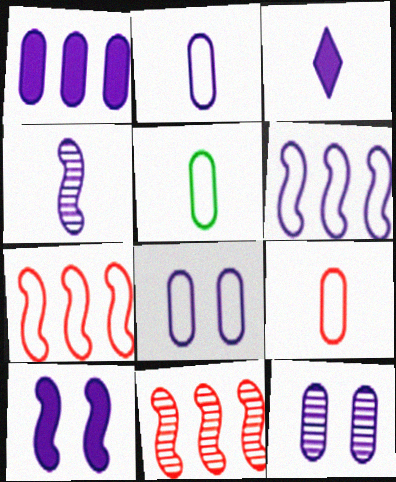[[1, 2, 12], 
[1, 3, 10], 
[2, 3, 4], 
[2, 5, 9], 
[3, 6, 12], 
[4, 6, 10]]